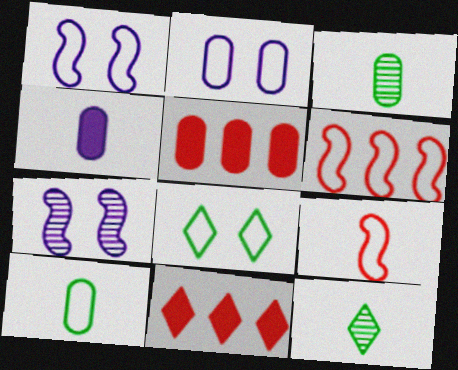[[1, 3, 11], 
[1, 5, 12], 
[2, 3, 5], 
[4, 9, 12], 
[7, 10, 11]]